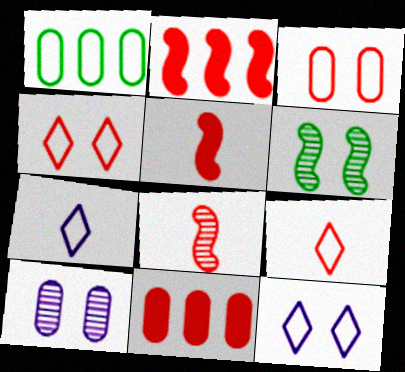[[4, 8, 11], 
[6, 7, 11]]